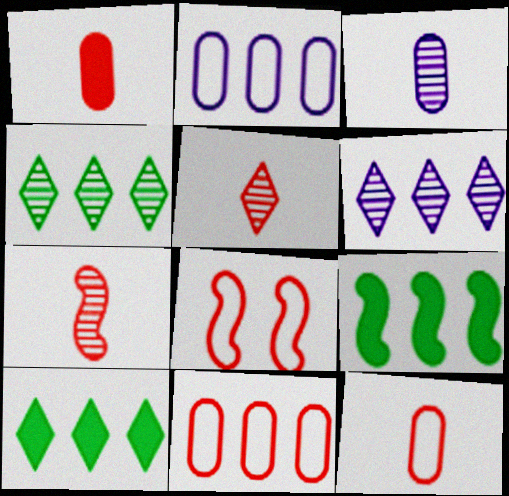[[3, 8, 10], 
[6, 9, 11]]